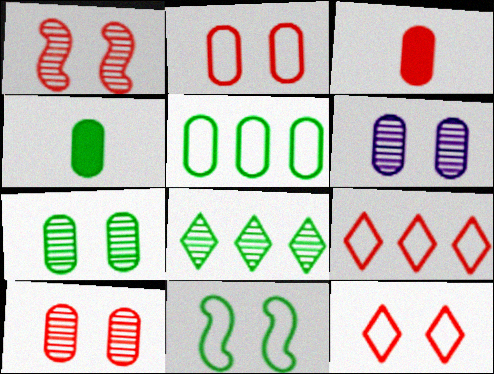[[1, 3, 9], 
[3, 5, 6], 
[4, 5, 7], 
[4, 8, 11], 
[6, 7, 10]]